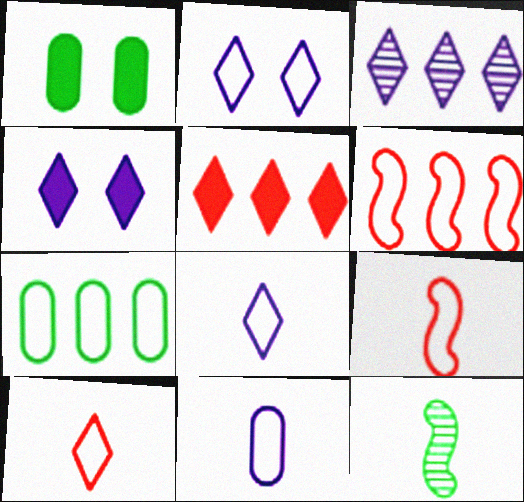[[1, 3, 9], 
[2, 7, 9], 
[3, 4, 8]]